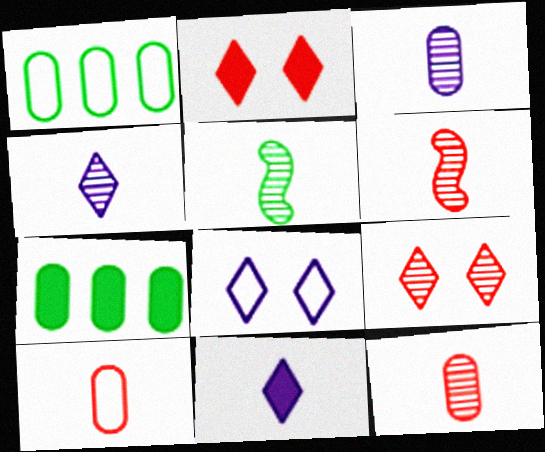[[4, 5, 12], 
[5, 10, 11], 
[6, 7, 8]]